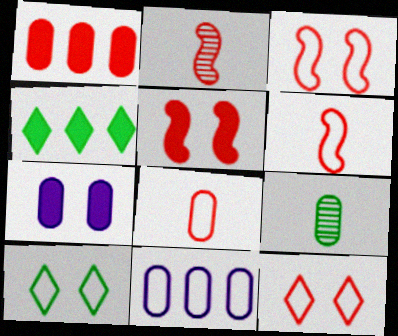[[1, 2, 12], 
[6, 10, 11]]